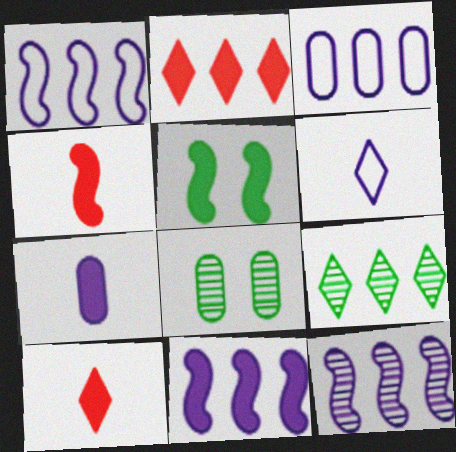[[1, 8, 10], 
[1, 11, 12], 
[2, 5, 7], 
[4, 5, 11]]